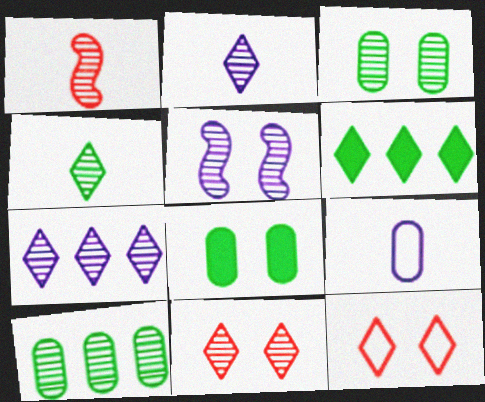[[1, 3, 7], 
[2, 6, 12], 
[3, 5, 11], 
[4, 7, 11], 
[5, 8, 12]]